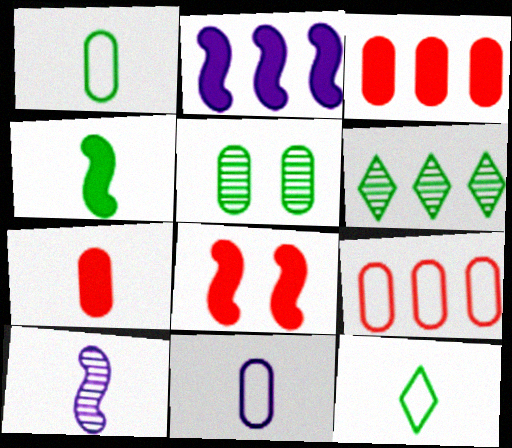[[2, 4, 8], 
[2, 6, 9], 
[3, 5, 11], 
[6, 8, 11], 
[7, 10, 12]]